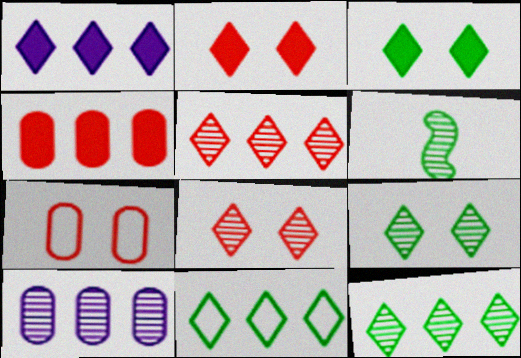[[1, 5, 11], 
[1, 6, 7], 
[6, 8, 10]]